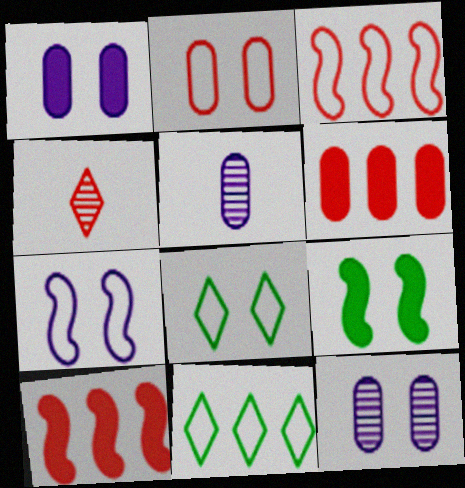[[2, 4, 10], 
[2, 7, 8], 
[5, 8, 10]]